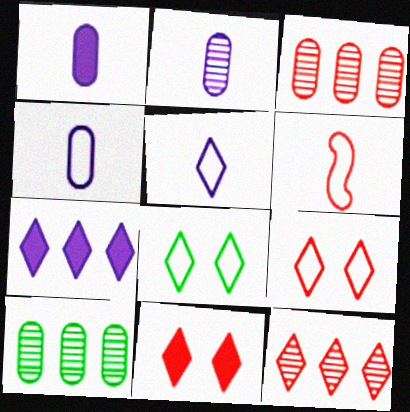[[1, 2, 4], 
[3, 6, 11]]